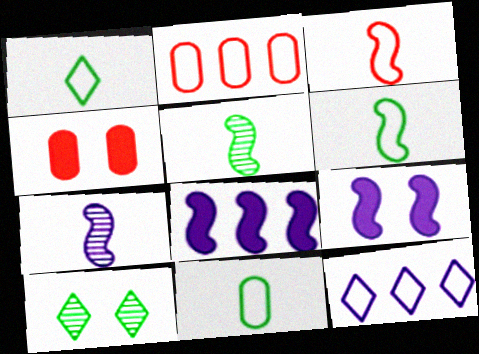[[1, 6, 11], 
[4, 5, 12]]